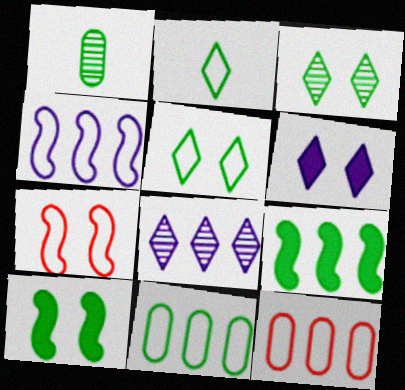[[1, 5, 9], 
[8, 9, 12]]